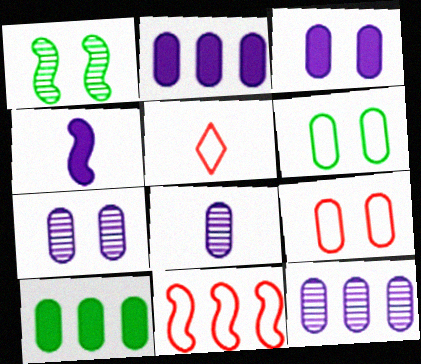[[1, 2, 5], 
[1, 4, 11], 
[5, 9, 11], 
[7, 8, 12], 
[8, 9, 10]]